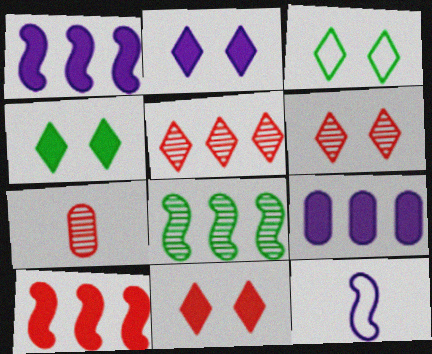[[1, 3, 7], 
[2, 3, 6], 
[2, 4, 11]]